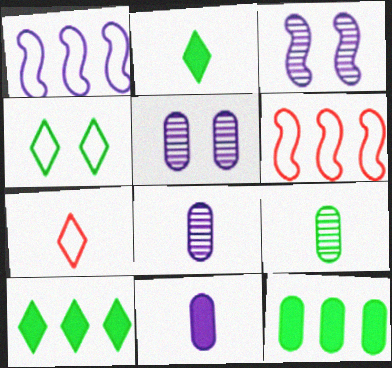[[2, 5, 6], 
[3, 7, 12]]